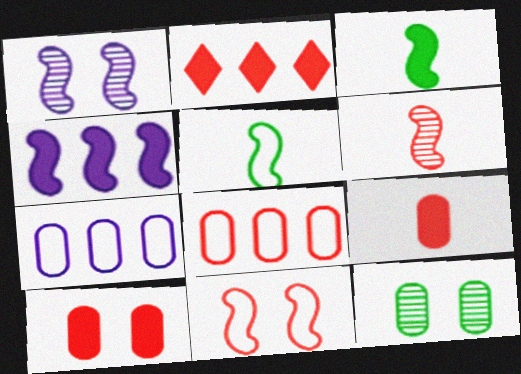[[7, 9, 12]]